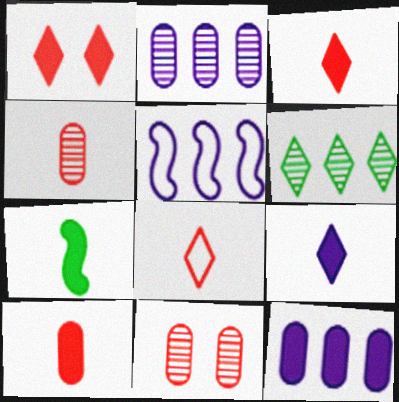[[1, 7, 12], 
[7, 9, 10]]